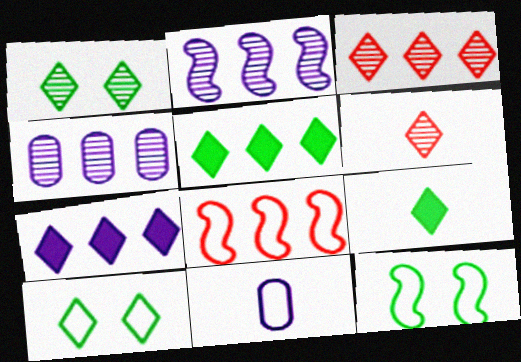[[4, 5, 8], 
[6, 7, 10], 
[8, 10, 11]]